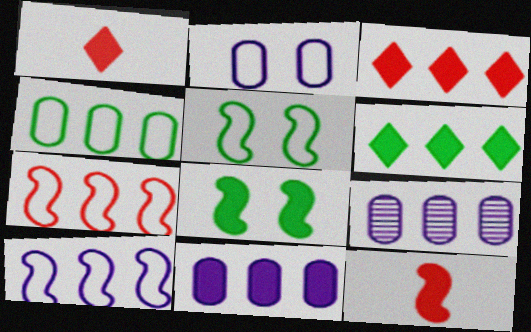[[1, 5, 9], 
[1, 8, 11], 
[6, 7, 9]]